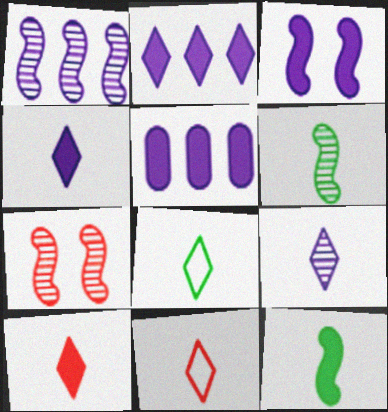[[1, 6, 7], 
[3, 4, 5], 
[5, 7, 8], 
[8, 9, 10]]